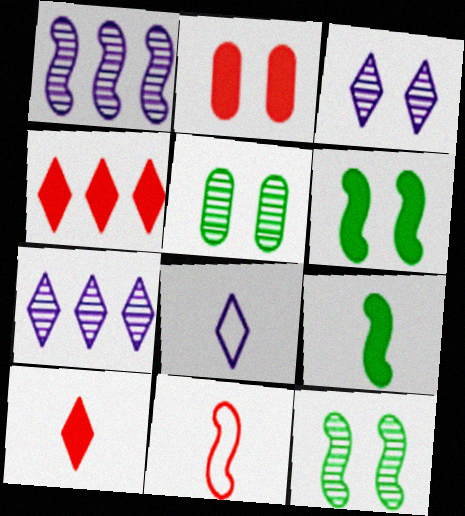[[1, 6, 11]]